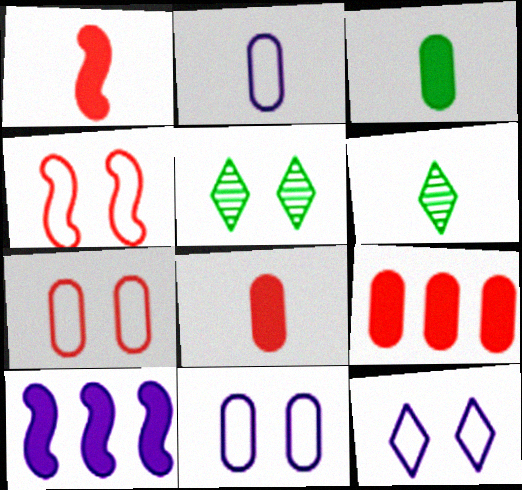[[1, 2, 6], 
[6, 7, 10]]